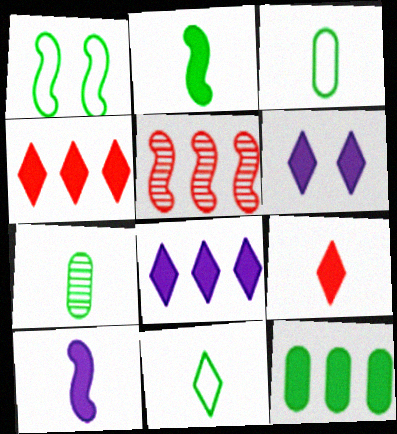[[1, 5, 10], 
[2, 7, 11], 
[3, 5, 6]]